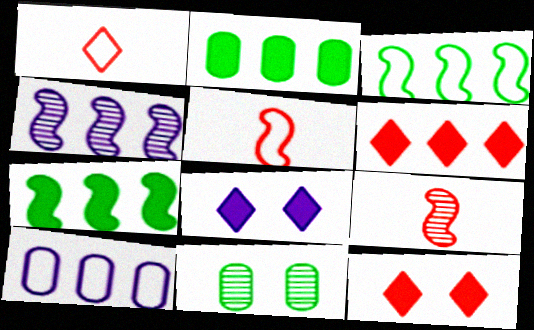[]